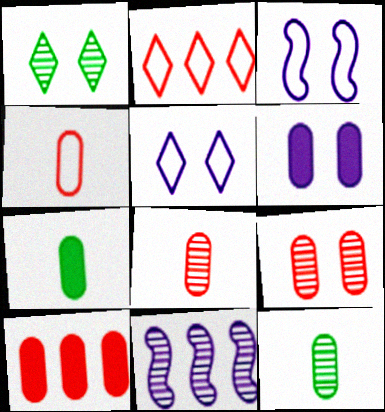[[1, 8, 11], 
[4, 9, 10], 
[6, 7, 10]]